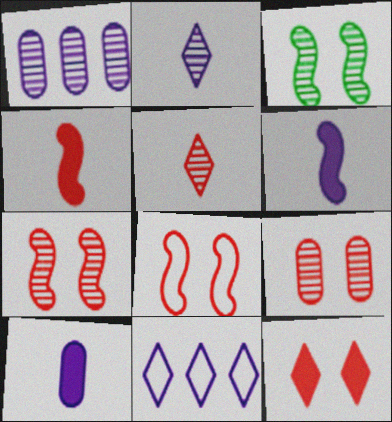[[1, 3, 5], 
[8, 9, 12]]